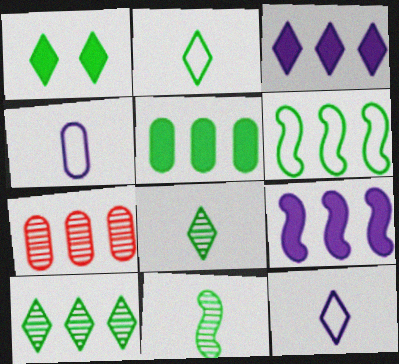[[1, 2, 10], 
[3, 6, 7], 
[5, 6, 10]]